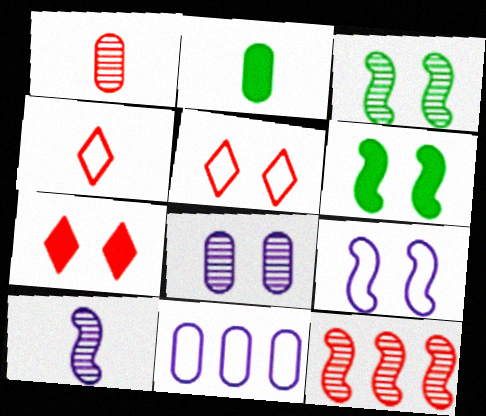[[2, 4, 10], 
[3, 10, 12], 
[5, 6, 8]]